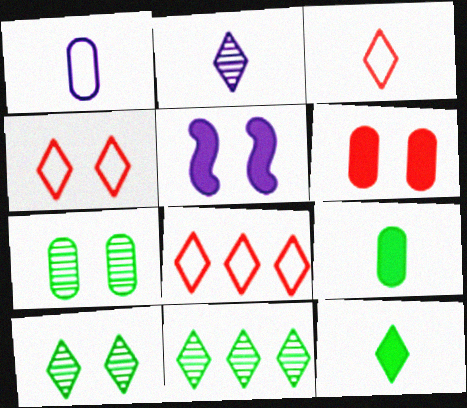[[2, 3, 12], 
[3, 4, 8], 
[4, 5, 7]]